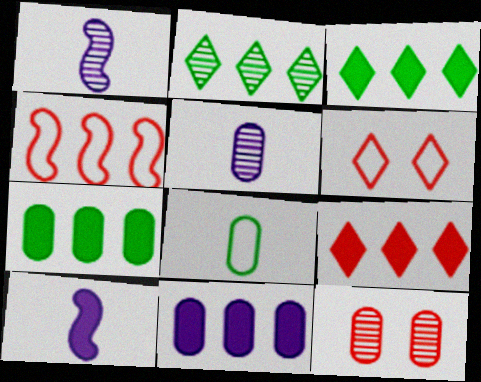[[1, 2, 12], 
[1, 6, 7], 
[2, 4, 11], 
[8, 11, 12]]